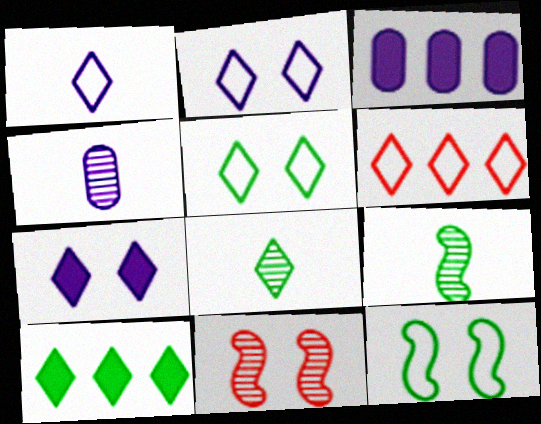[[1, 5, 6], 
[5, 8, 10], 
[6, 7, 8]]